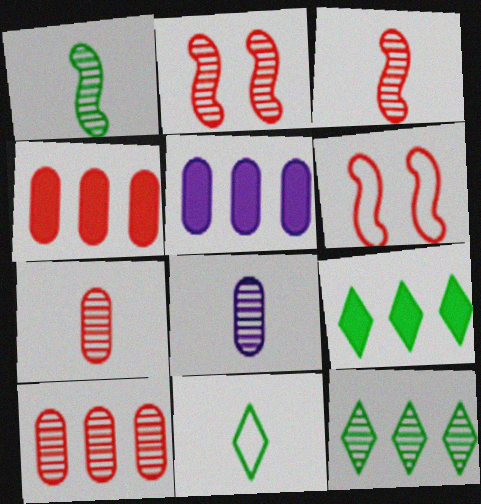[[2, 5, 11], 
[2, 8, 12], 
[6, 8, 9]]